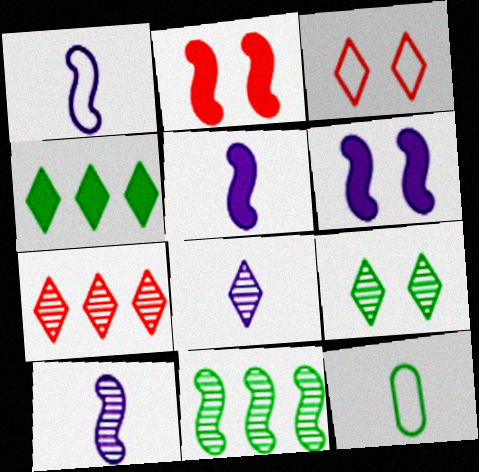[[1, 2, 11], 
[1, 5, 10], 
[3, 4, 8], 
[6, 7, 12], 
[7, 8, 9]]